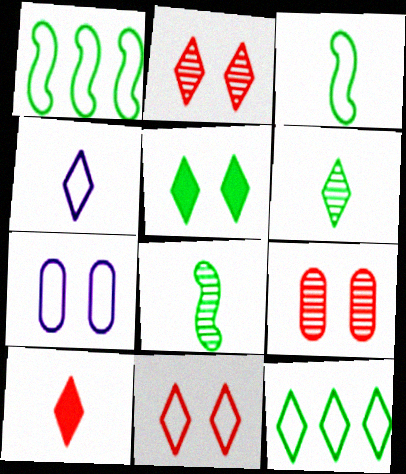[[4, 6, 10], 
[4, 11, 12], 
[5, 6, 12]]